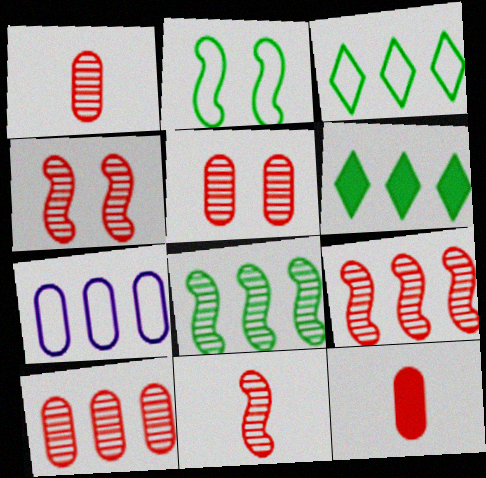[[1, 5, 10], 
[4, 9, 11], 
[6, 7, 9]]